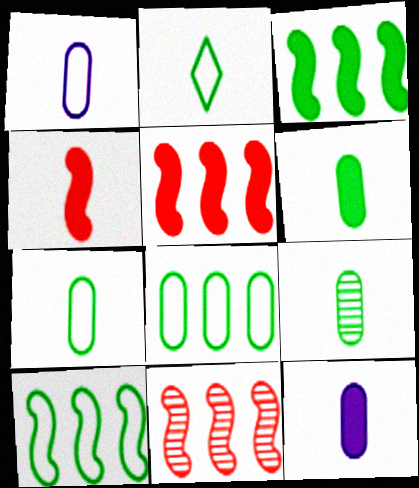[[6, 7, 9]]